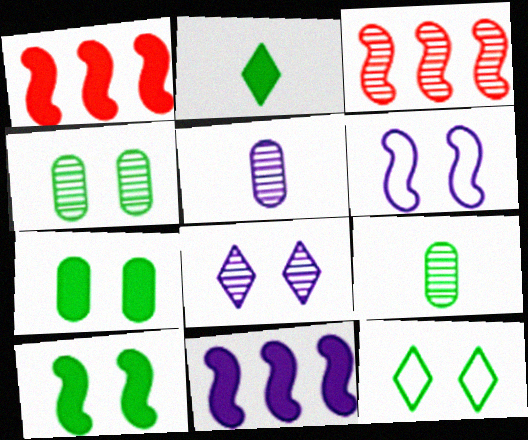[[1, 5, 12], 
[3, 8, 9], 
[4, 10, 12]]